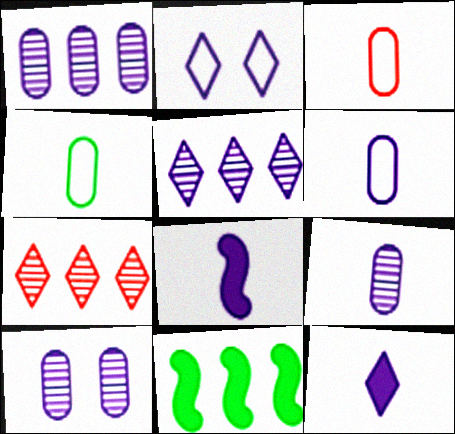[[1, 2, 8], 
[1, 9, 10], 
[2, 5, 12], 
[3, 4, 6]]